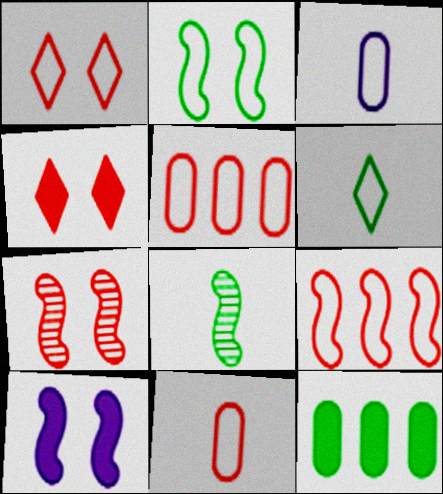[[1, 9, 11], 
[2, 7, 10], 
[8, 9, 10]]